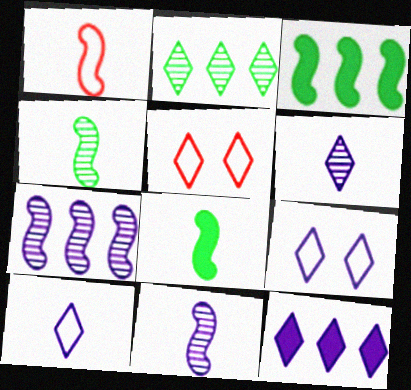[[1, 8, 11], 
[6, 9, 12]]